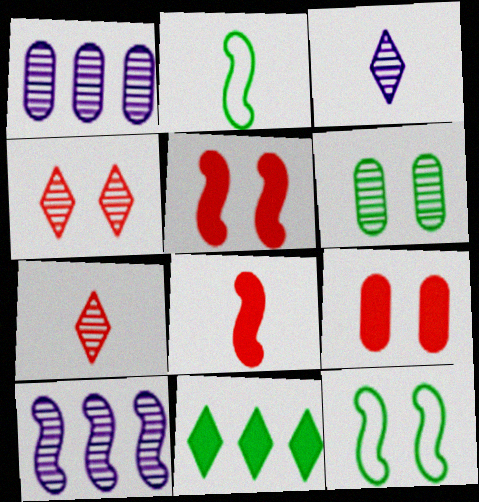[[2, 5, 10], 
[2, 6, 11], 
[6, 7, 10], 
[8, 10, 12]]